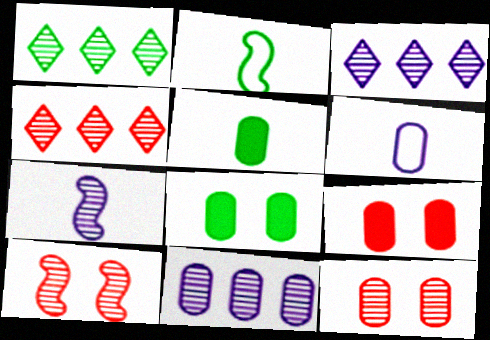[[1, 2, 8], 
[1, 3, 4], 
[1, 7, 12], 
[2, 3, 9]]